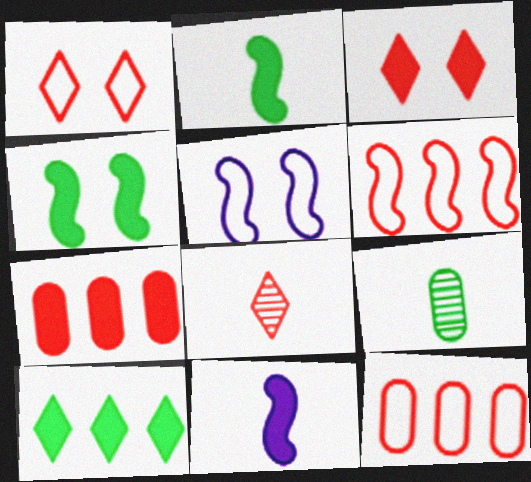[]